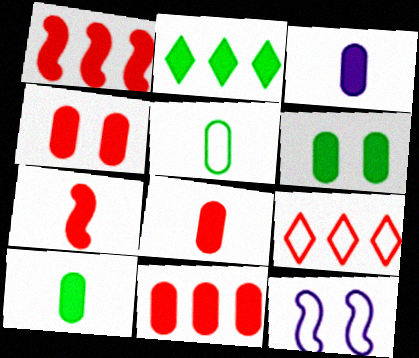[[3, 6, 11], 
[3, 8, 10], 
[4, 8, 11], 
[5, 9, 12]]